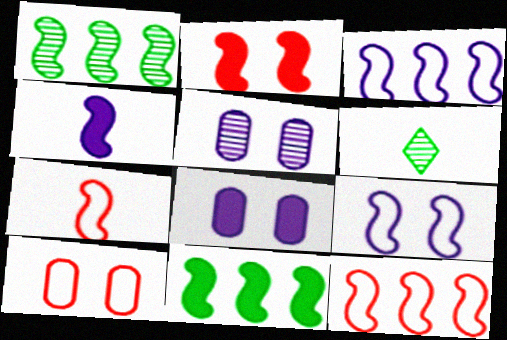[[2, 4, 11], 
[6, 8, 12]]